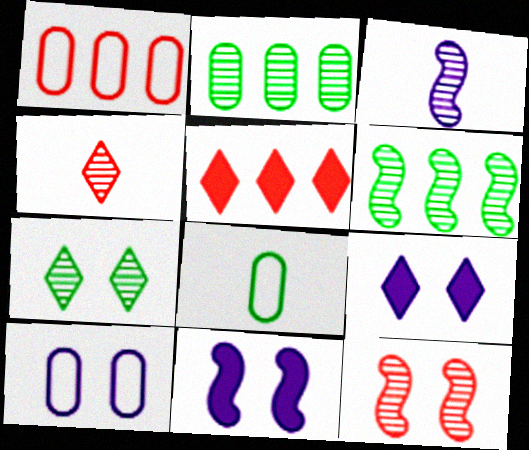[[1, 8, 10], 
[3, 6, 12]]